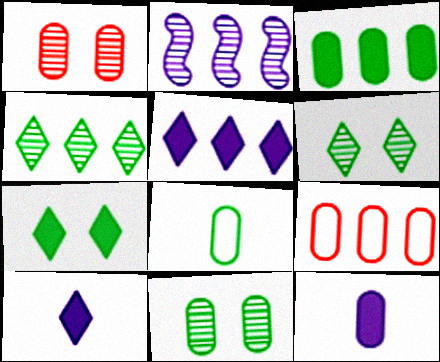[[3, 8, 11], 
[9, 11, 12]]